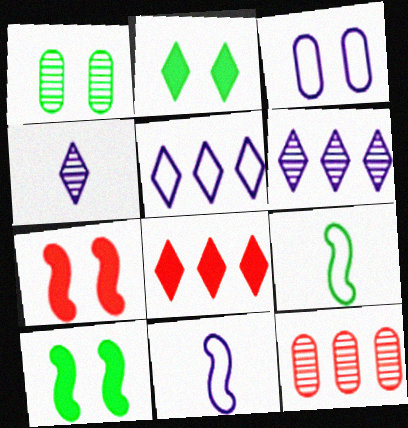[[1, 8, 11], 
[2, 11, 12], 
[3, 5, 11]]